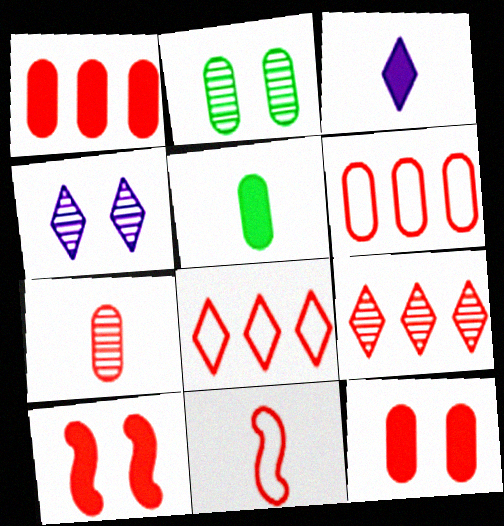[[6, 7, 12], 
[7, 8, 10], 
[9, 11, 12]]